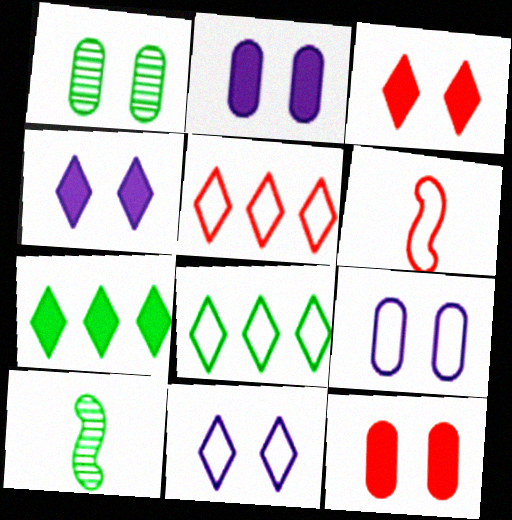[[1, 9, 12], 
[2, 5, 10], 
[6, 8, 9]]